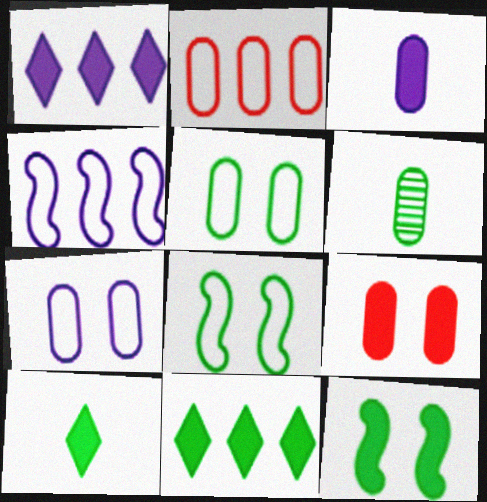[[6, 8, 11]]